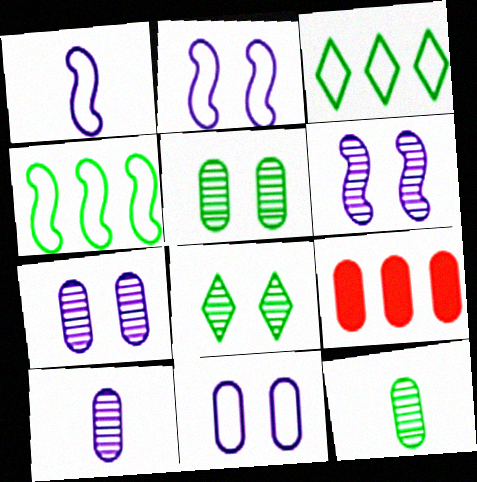[[1, 8, 9], 
[9, 11, 12]]